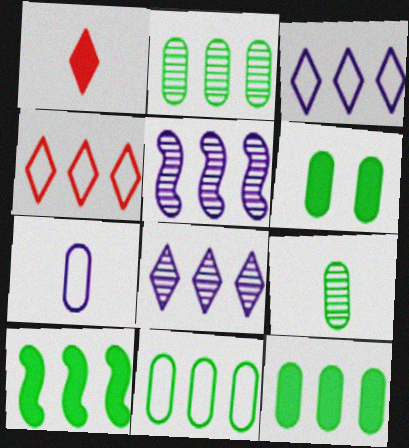[[2, 11, 12], 
[4, 5, 12], 
[6, 9, 11]]